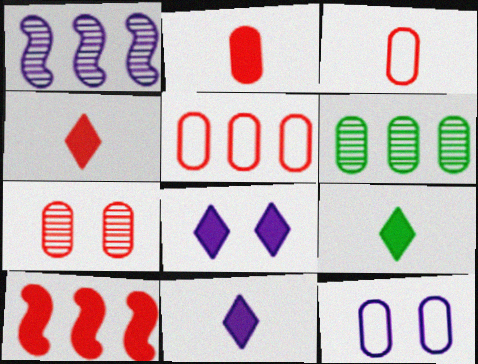[[1, 11, 12], 
[2, 5, 7], 
[2, 6, 12], 
[4, 9, 11]]